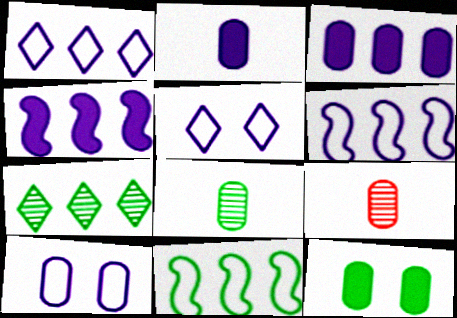[]